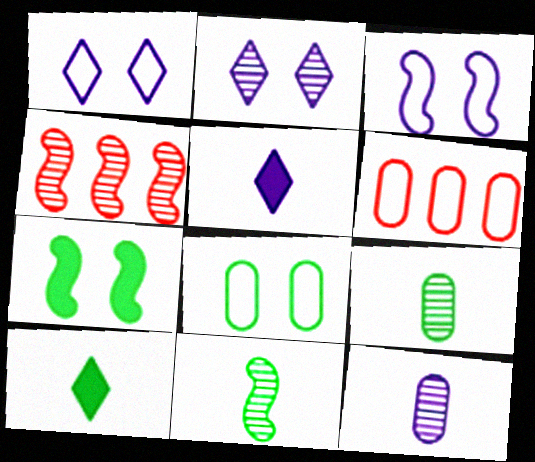[[2, 4, 9], 
[4, 5, 8]]